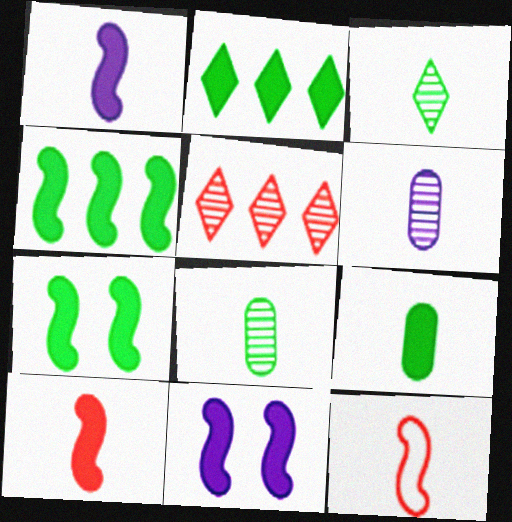[[2, 7, 9], 
[4, 10, 11]]